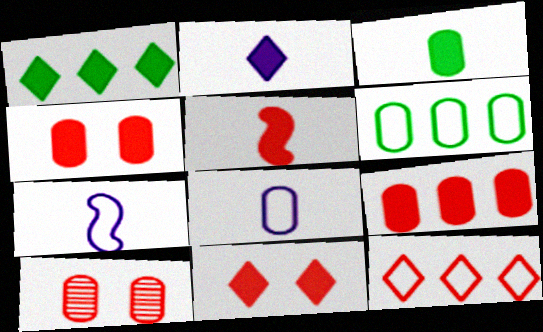[[1, 2, 11], 
[1, 7, 10], 
[2, 3, 5], 
[5, 9, 11], 
[5, 10, 12]]